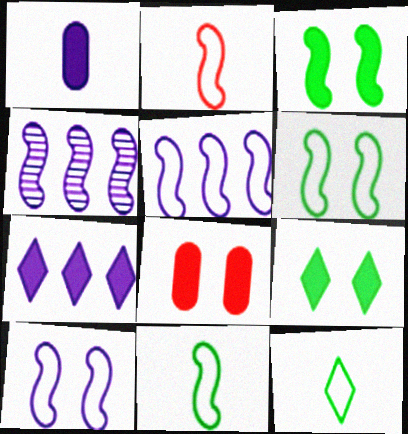[[2, 3, 4], 
[2, 5, 6], 
[4, 8, 12]]